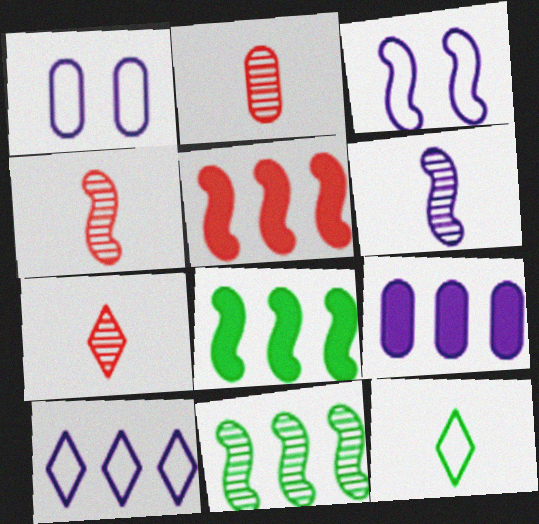[[1, 7, 8], 
[2, 4, 7], 
[3, 4, 8]]